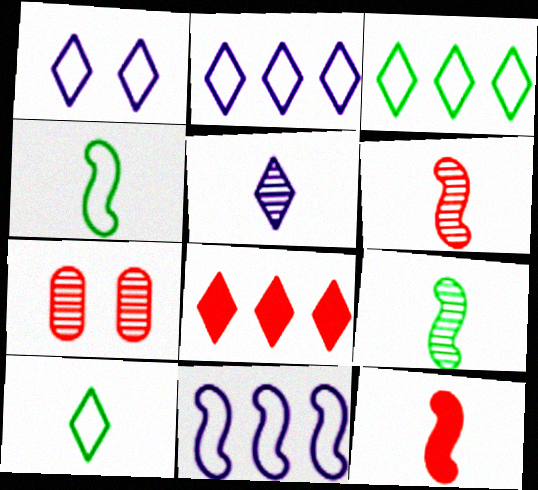[]